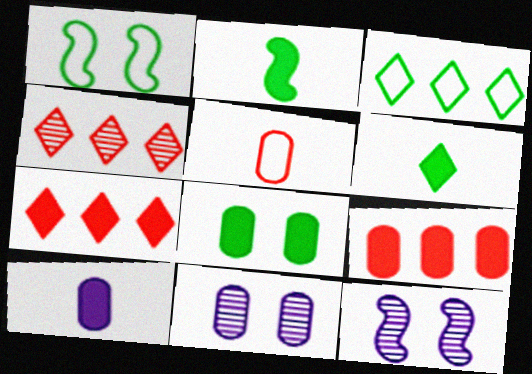[[1, 4, 10], 
[8, 9, 10]]